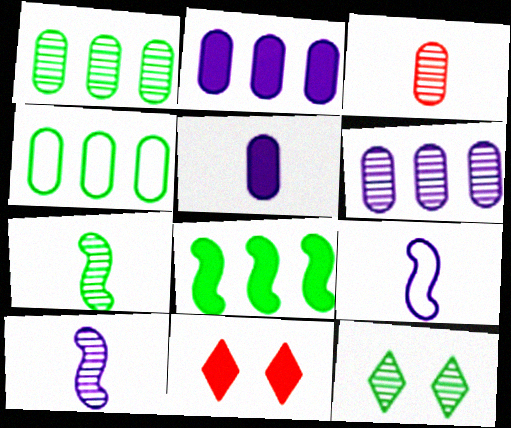[[1, 7, 12], 
[1, 9, 11], 
[4, 10, 11], 
[5, 8, 11]]